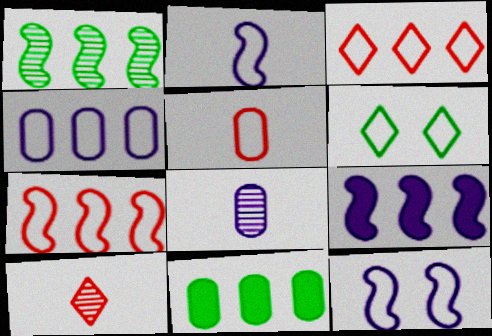[[1, 7, 9], 
[10, 11, 12]]